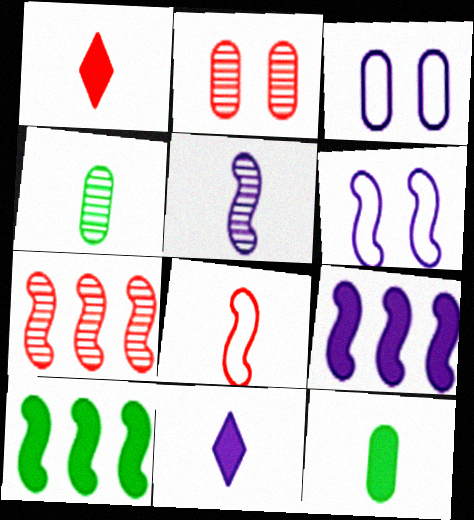[[4, 8, 11], 
[5, 6, 9]]